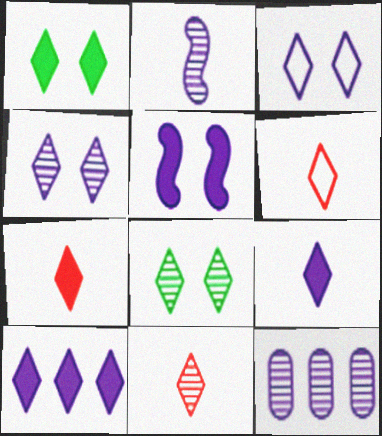[[1, 7, 10], 
[2, 4, 12], 
[6, 7, 11], 
[6, 8, 10]]